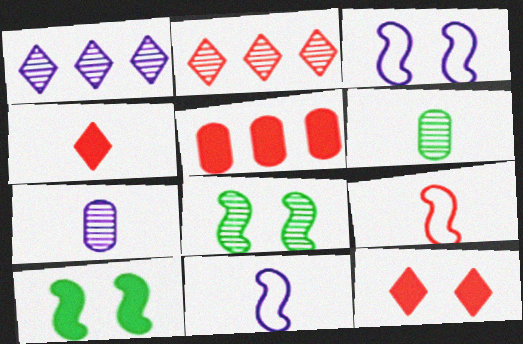[[2, 7, 8], 
[4, 6, 11]]